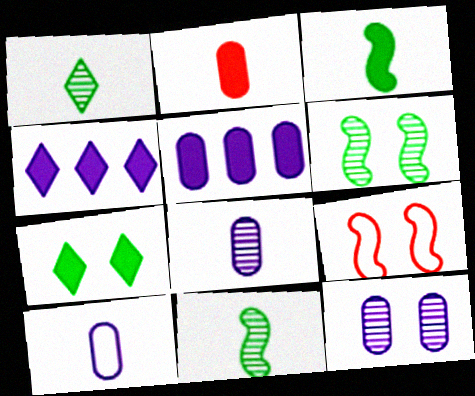[[1, 5, 9], 
[5, 10, 12], 
[7, 9, 12]]